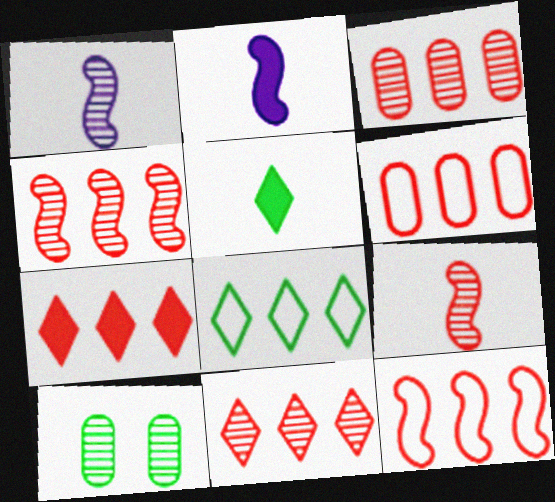[[1, 10, 11], 
[3, 4, 11], 
[3, 7, 12], 
[4, 6, 7]]